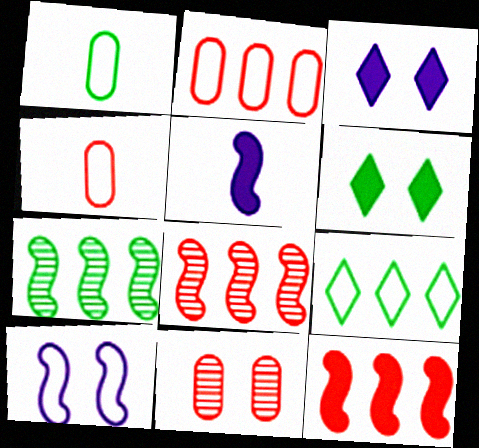[[1, 3, 8], 
[1, 6, 7], 
[3, 4, 7], 
[4, 9, 10], 
[5, 9, 11], 
[6, 10, 11]]